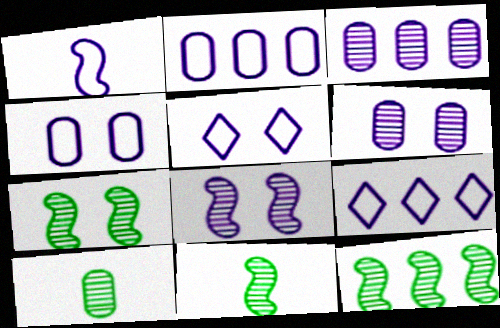[[1, 2, 5], 
[1, 4, 9], 
[7, 11, 12]]